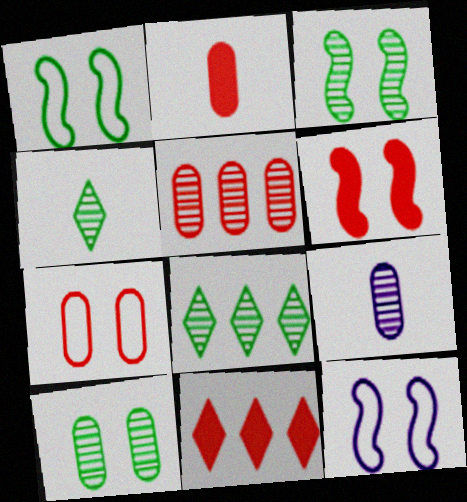[[1, 9, 11], 
[2, 5, 7], 
[2, 6, 11], 
[2, 8, 12], 
[3, 6, 12], 
[5, 9, 10]]